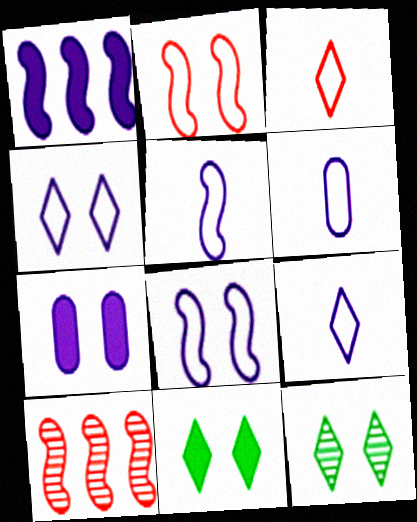[[2, 7, 12], 
[5, 6, 9], 
[6, 10, 11]]